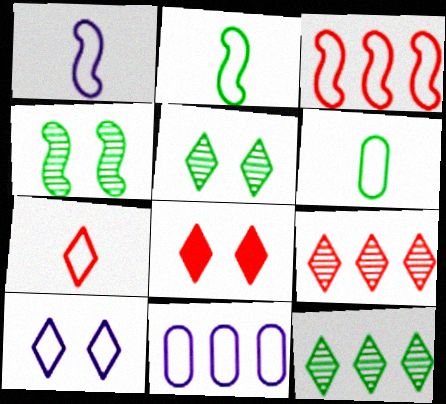[[1, 6, 7], 
[1, 10, 11], 
[3, 6, 10], 
[5, 8, 10], 
[7, 8, 9]]